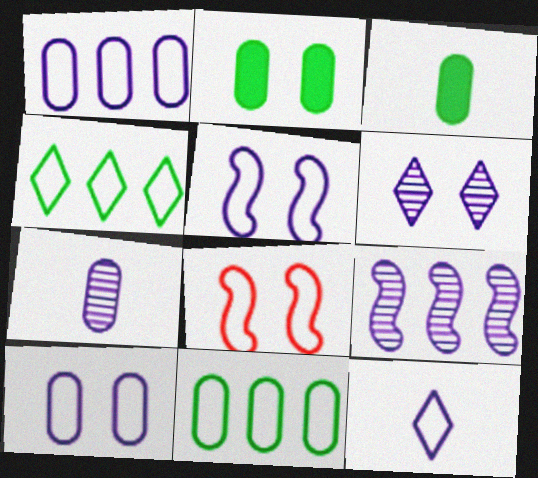[[1, 5, 12], 
[2, 6, 8], 
[6, 7, 9], 
[8, 11, 12]]